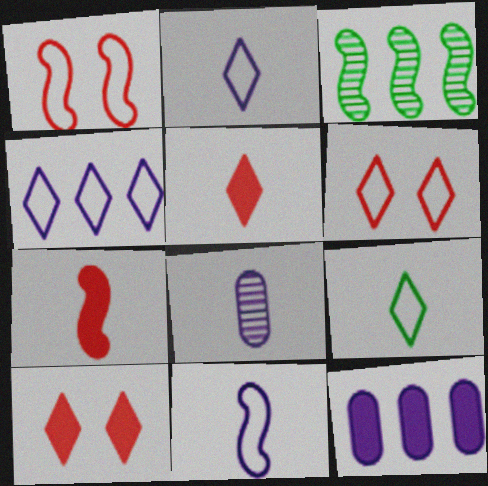[[4, 6, 9], 
[7, 8, 9]]